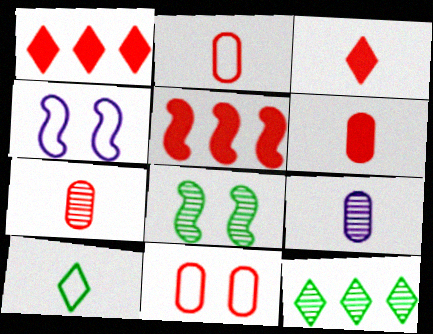[[2, 6, 7], 
[4, 6, 12]]